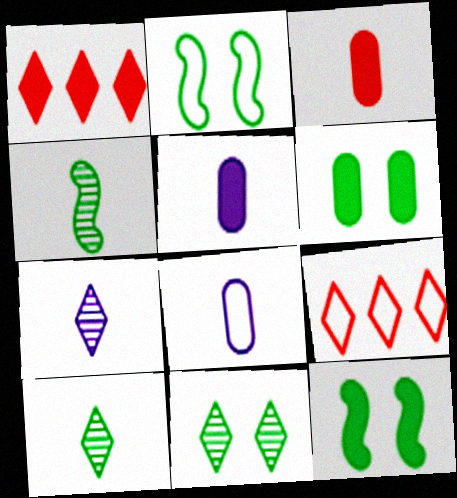[[1, 5, 12], 
[2, 6, 11], 
[2, 8, 9]]